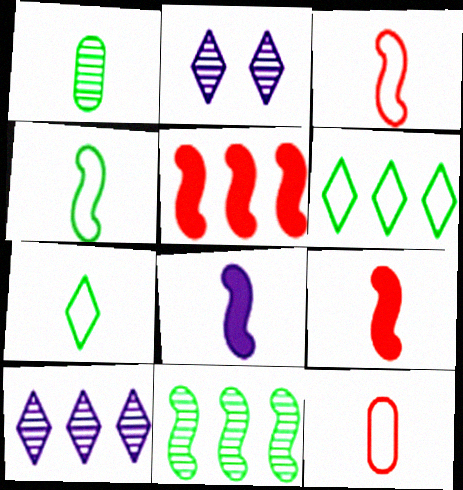[]